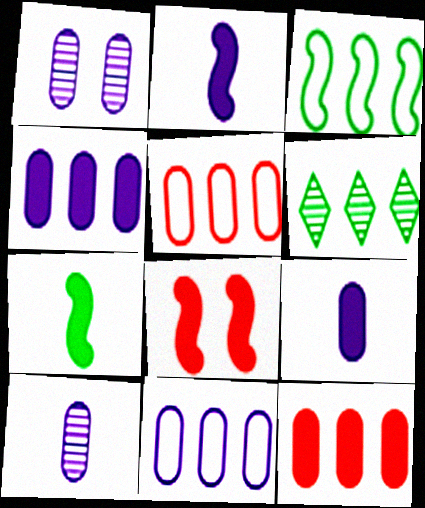[[1, 9, 11]]